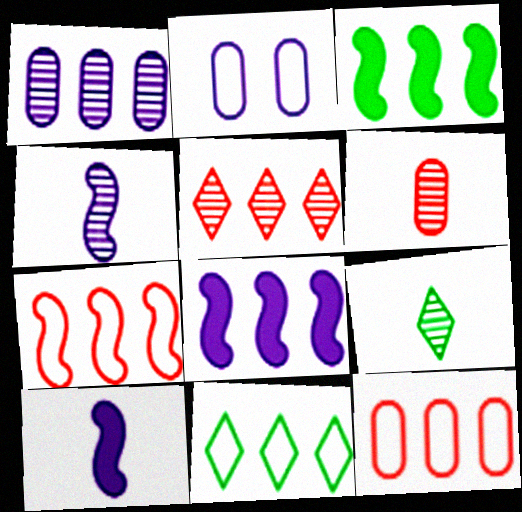[[4, 6, 9]]